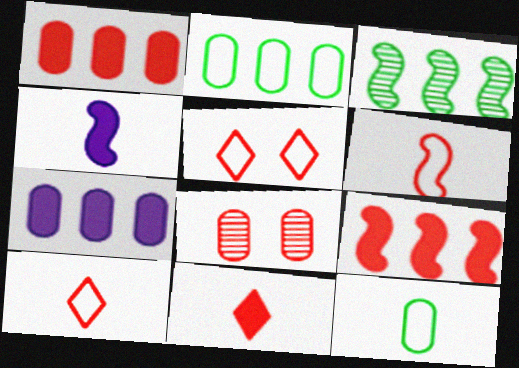[[7, 8, 12], 
[8, 9, 10]]